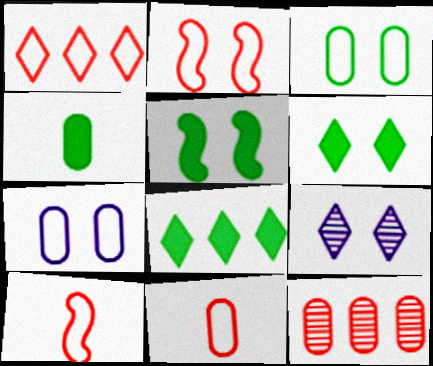[[1, 2, 11], 
[4, 5, 8], 
[4, 7, 12]]